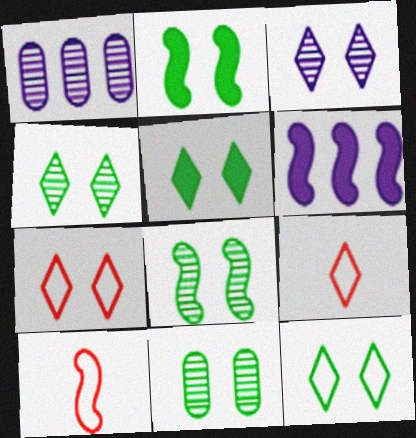[[1, 2, 9], 
[1, 5, 10], 
[2, 11, 12], 
[3, 5, 7], 
[4, 5, 12], 
[4, 8, 11], 
[6, 8, 10], 
[6, 9, 11]]